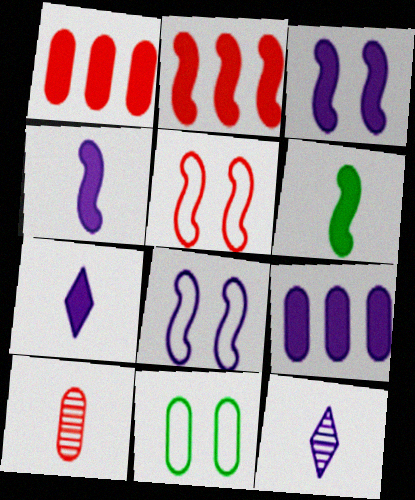[[2, 3, 6], 
[2, 11, 12], 
[3, 7, 9], 
[8, 9, 12], 
[9, 10, 11]]